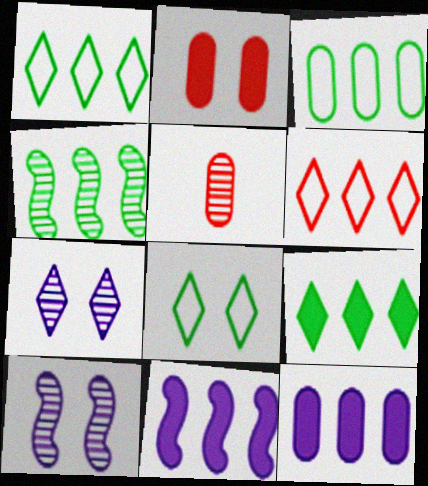[[2, 8, 10], 
[3, 4, 9], 
[4, 5, 7], 
[4, 6, 12], 
[5, 8, 11]]